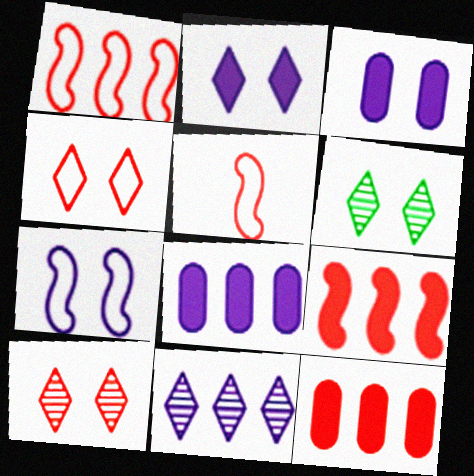[[2, 4, 6], 
[5, 6, 8], 
[5, 10, 12]]